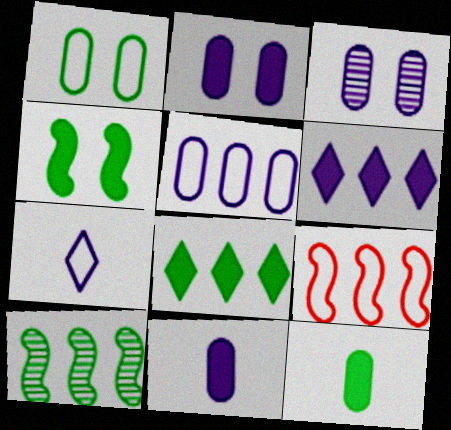[[1, 7, 9], 
[3, 5, 11], 
[4, 8, 12]]